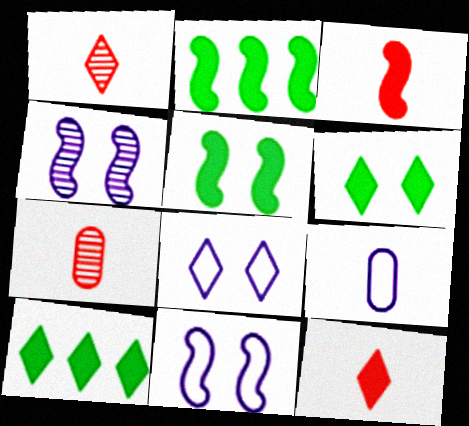[[1, 8, 10], 
[2, 7, 8], 
[7, 10, 11]]